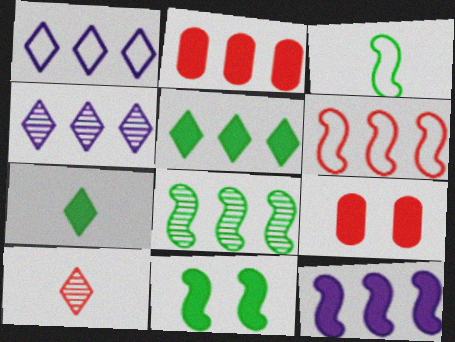[[1, 2, 8], 
[2, 5, 12], 
[3, 4, 9], 
[3, 8, 11], 
[6, 8, 12], 
[6, 9, 10], 
[7, 9, 12]]